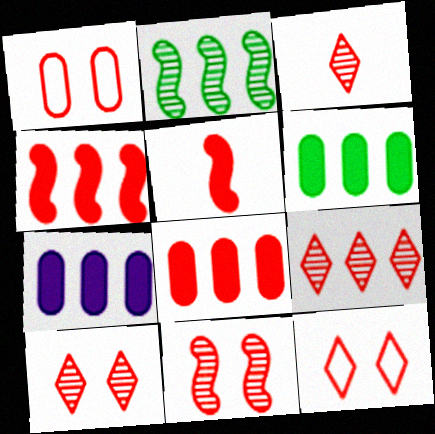[[1, 3, 4], 
[1, 5, 9], 
[3, 9, 10], 
[6, 7, 8]]